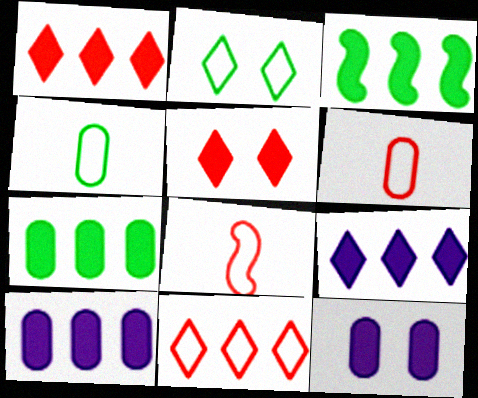[[1, 3, 10]]